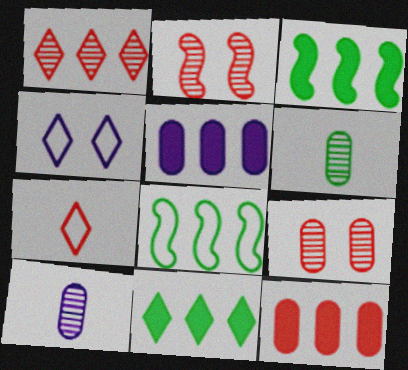[[1, 5, 8], 
[2, 7, 12]]